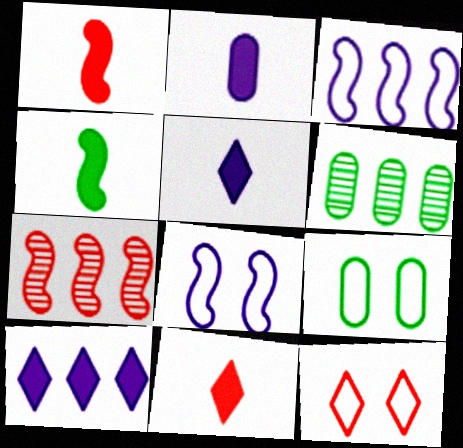[[2, 4, 11], 
[4, 7, 8], 
[5, 7, 9], 
[6, 8, 11], 
[8, 9, 12]]